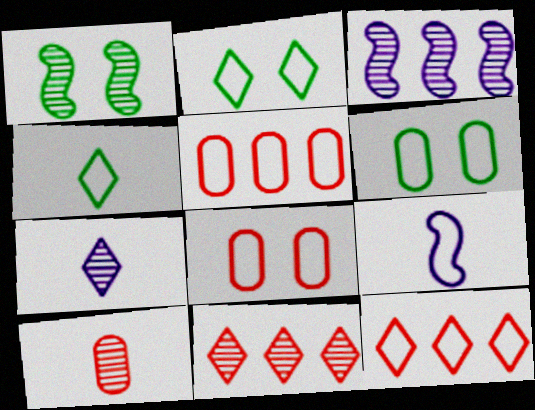[[2, 5, 9], 
[6, 9, 12]]